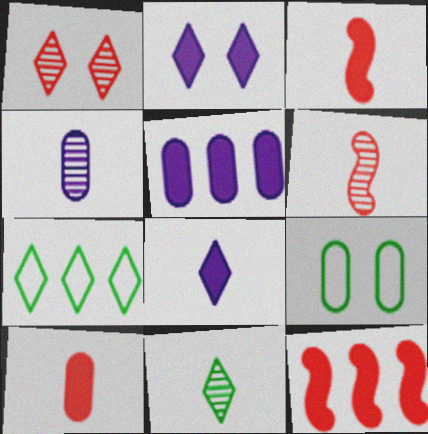[[1, 7, 8], 
[4, 6, 11]]